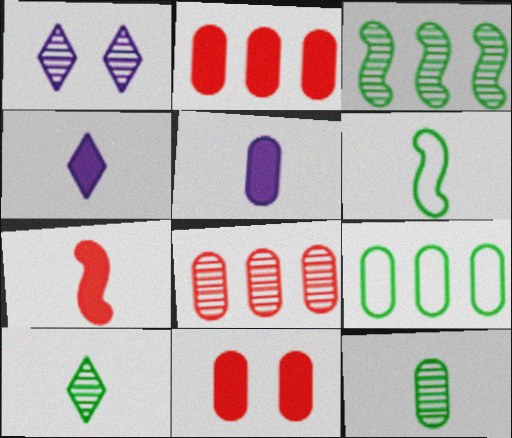[[1, 2, 6], 
[1, 7, 9]]